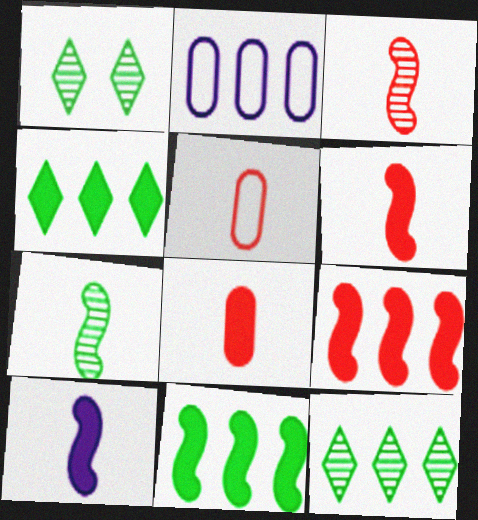[[1, 2, 6], 
[2, 9, 12]]